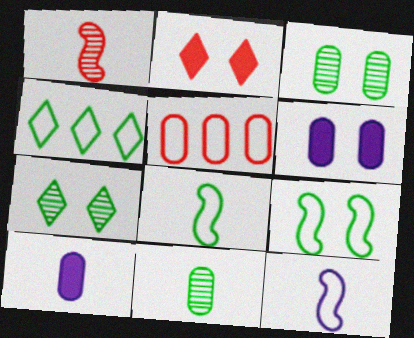[[1, 2, 5], 
[1, 4, 6], 
[3, 5, 10], 
[5, 6, 11]]